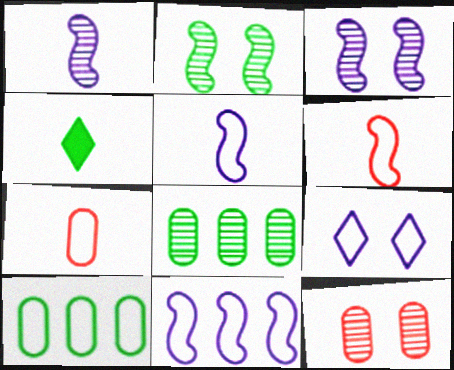[[1, 4, 7], 
[2, 4, 10], 
[4, 11, 12], 
[6, 9, 10]]